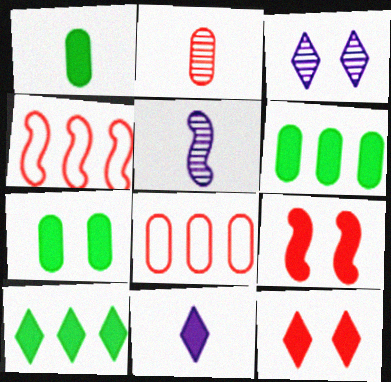[[1, 3, 4], 
[1, 6, 7], 
[2, 4, 12], 
[6, 9, 11], 
[10, 11, 12]]